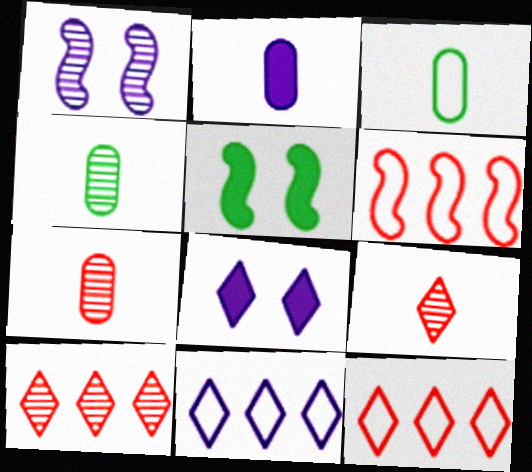[[1, 2, 11], 
[1, 4, 10], 
[2, 3, 7], 
[4, 6, 8], 
[5, 7, 11]]